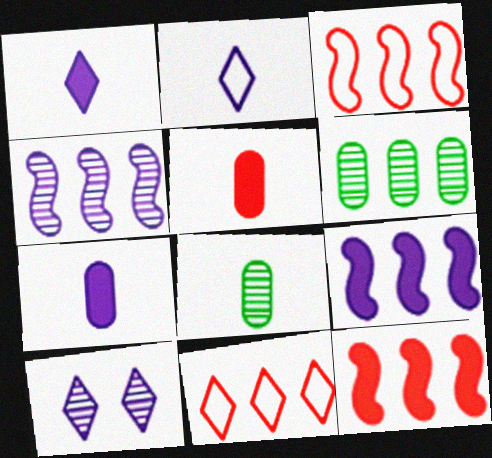[[6, 9, 11]]